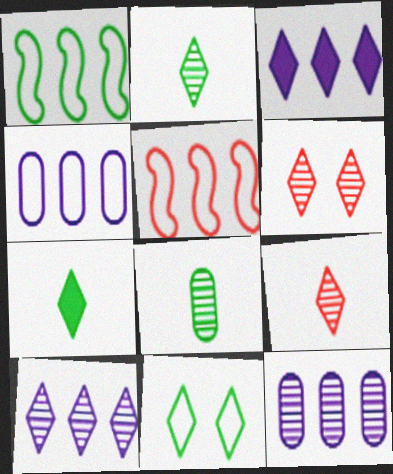[[2, 6, 10], 
[3, 9, 11]]